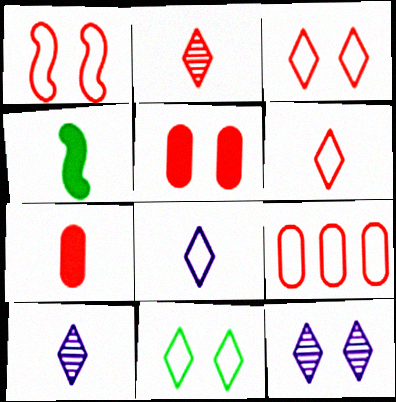[[1, 6, 9], 
[4, 9, 12]]